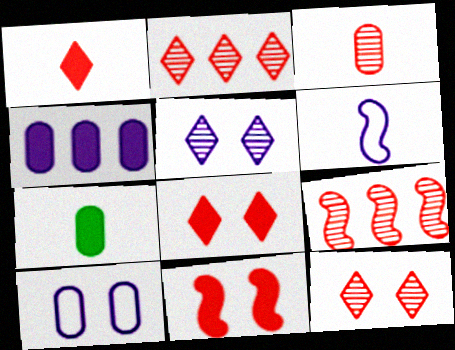[[3, 9, 12], 
[4, 5, 6]]